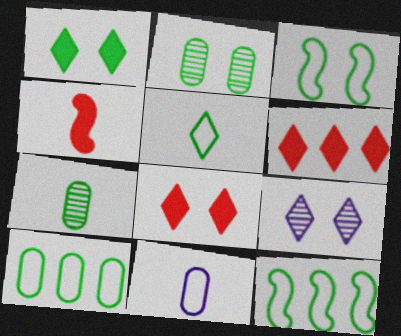[[1, 2, 3], 
[1, 7, 12], 
[3, 5, 10], 
[4, 9, 10], 
[5, 6, 9]]